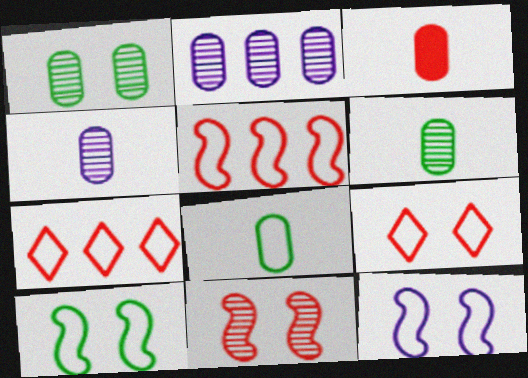[[3, 4, 8], 
[3, 7, 11], 
[7, 8, 12]]